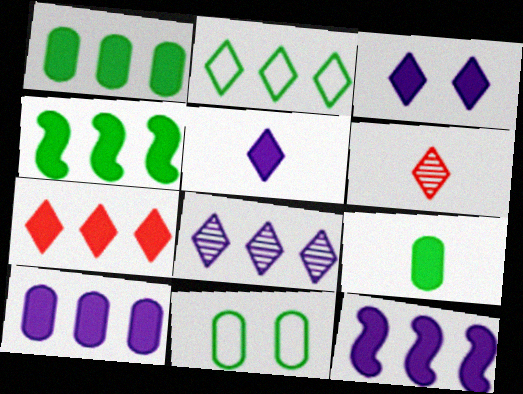[[1, 7, 12], 
[2, 3, 6], 
[2, 7, 8], 
[4, 7, 10], 
[6, 11, 12]]